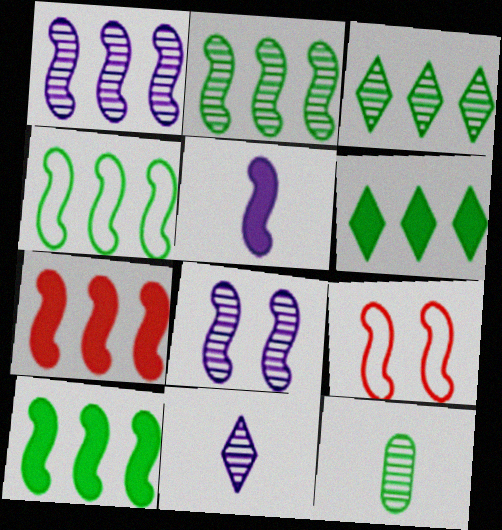[[1, 4, 7], 
[2, 4, 10], 
[2, 5, 9]]